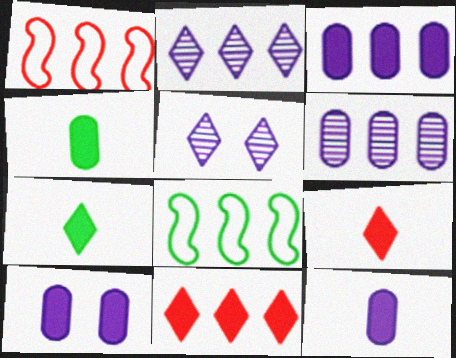[[1, 4, 5], 
[3, 10, 12], 
[6, 8, 11]]